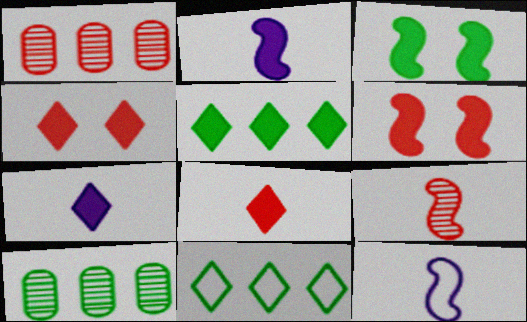[[4, 5, 7], 
[4, 10, 12]]